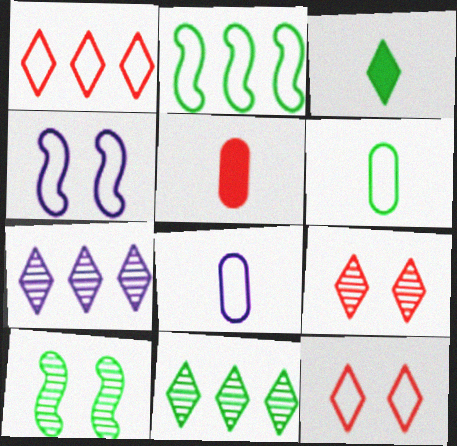[[1, 4, 6], 
[2, 8, 12], 
[3, 7, 12], 
[4, 5, 11]]